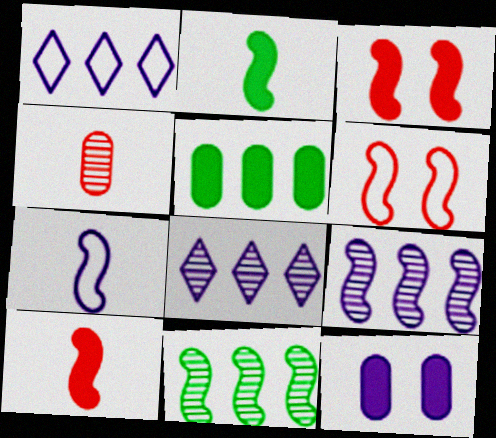[[2, 6, 9], 
[3, 7, 11], 
[7, 8, 12]]